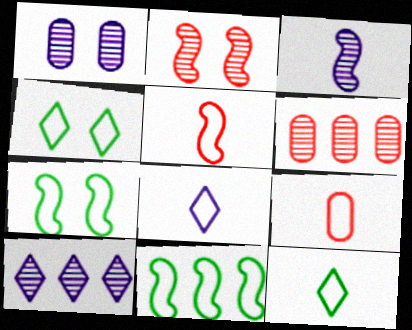[[1, 3, 10]]